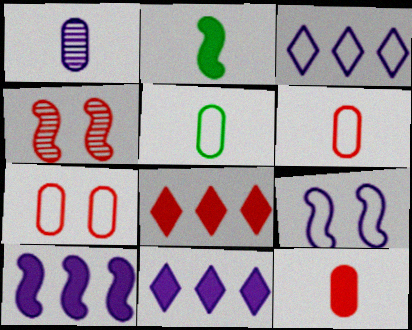[[1, 5, 12], 
[1, 9, 11], 
[4, 5, 11], 
[4, 6, 8]]